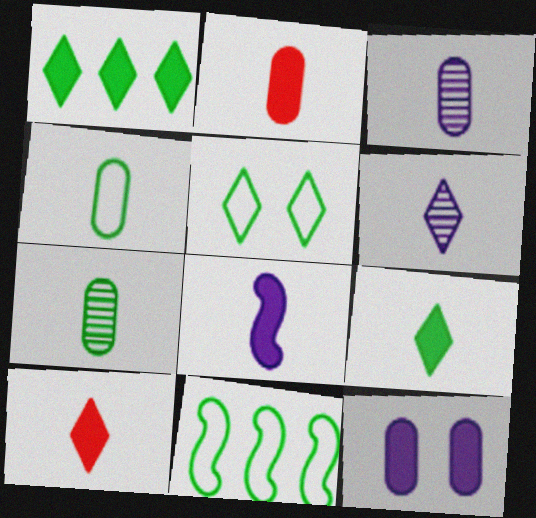[[2, 3, 4], 
[2, 8, 9], 
[4, 5, 11]]